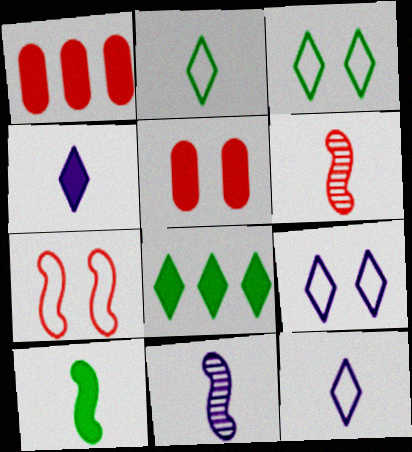[[1, 3, 11]]